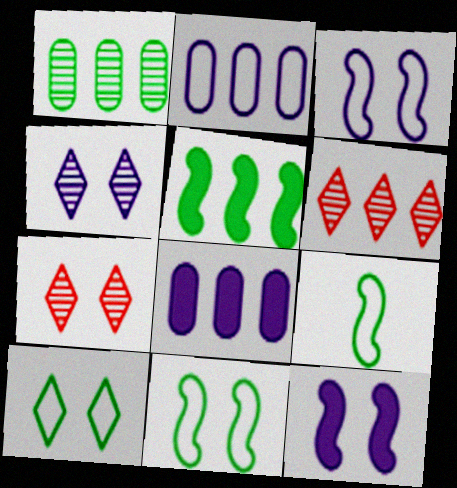[[2, 5, 6], 
[7, 8, 9]]